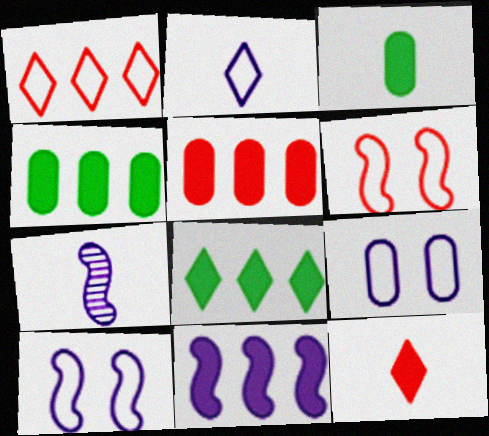[[5, 8, 11], 
[7, 10, 11]]